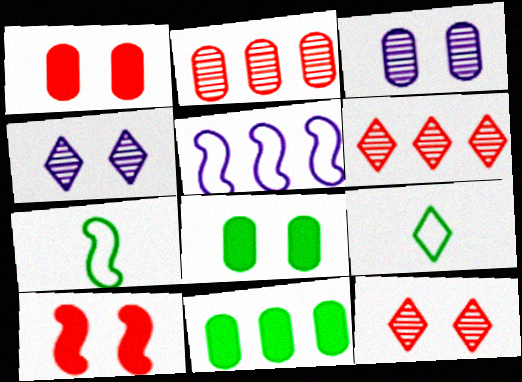[[5, 6, 11]]